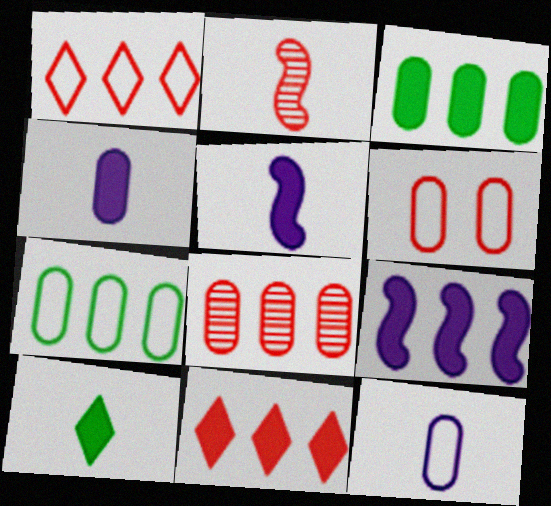[[2, 6, 11], 
[2, 10, 12], 
[3, 9, 11], 
[6, 7, 12]]